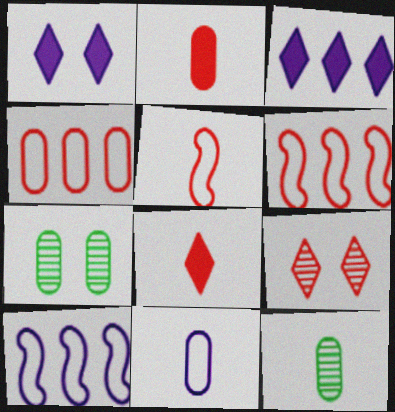[[1, 6, 12], 
[2, 6, 9], 
[2, 11, 12], 
[3, 5, 7], 
[7, 8, 10]]